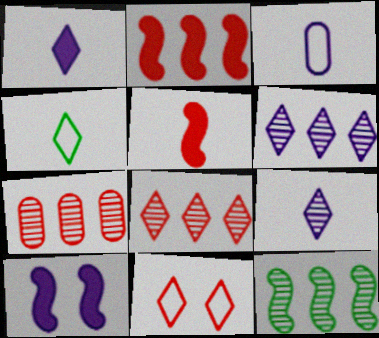[[3, 6, 10], 
[4, 7, 10], 
[5, 7, 11], 
[6, 7, 12]]